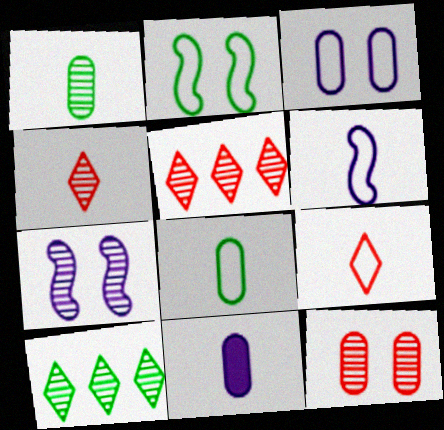[[1, 5, 7], 
[2, 5, 11], 
[6, 8, 9]]